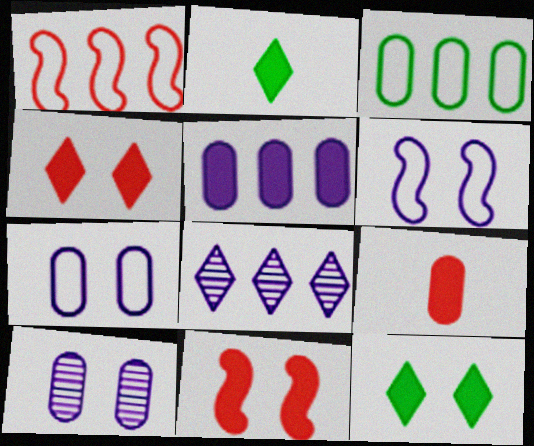[[1, 2, 10], 
[2, 5, 11], 
[3, 9, 10]]